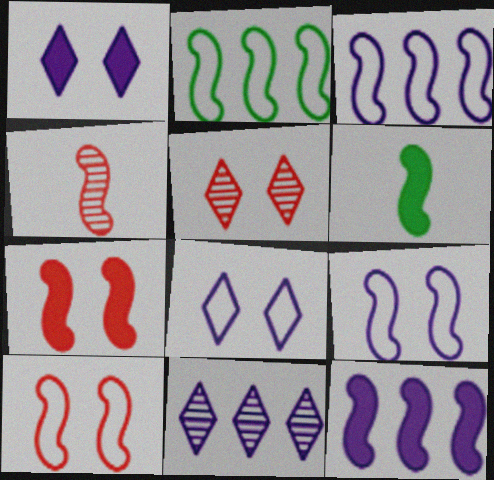[[6, 7, 12]]